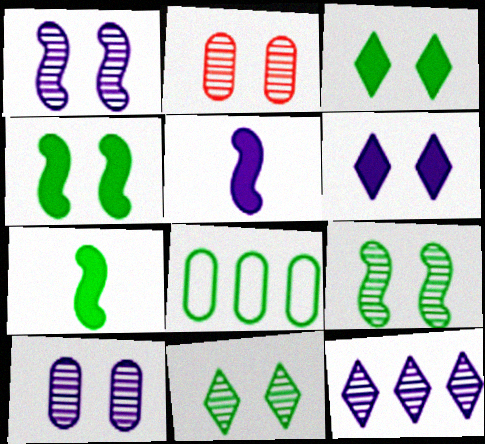[[1, 2, 11], 
[7, 8, 11]]